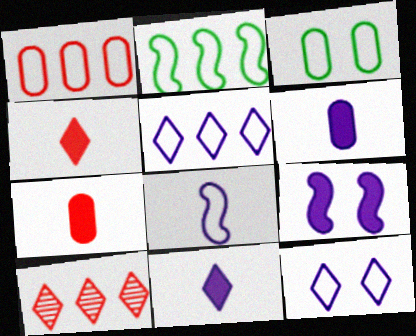[[1, 2, 5]]